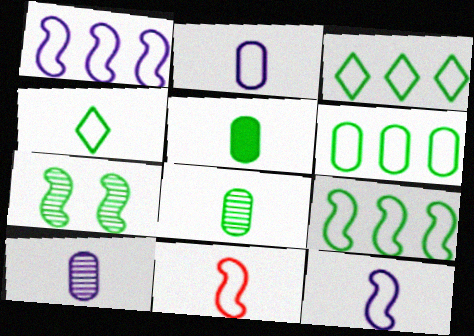[[2, 4, 11], 
[3, 5, 7], 
[3, 6, 9]]